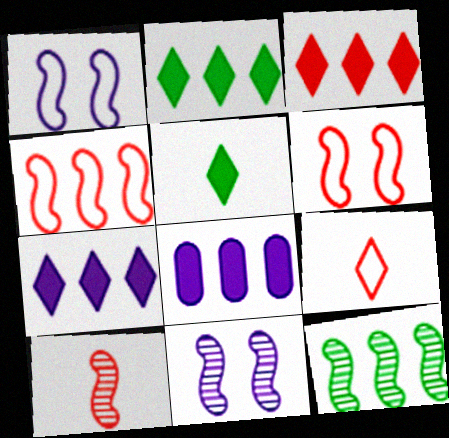[[2, 3, 7], 
[10, 11, 12]]